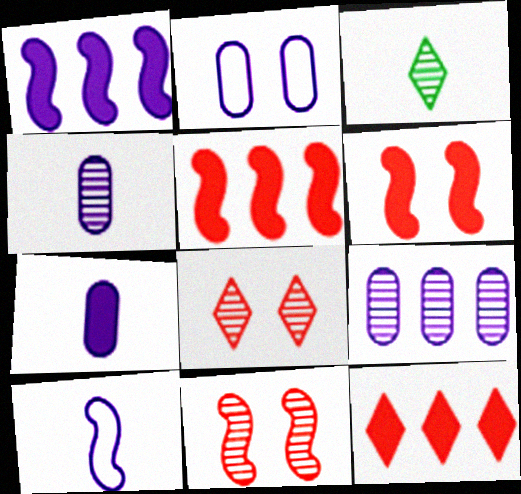[[2, 3, 5], 
[2, 7, 9], 
[3, 9, 11]]